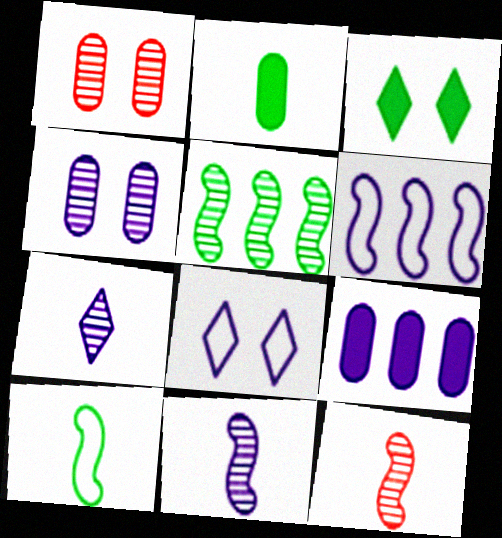[[1, 5, 7], 
[8, 9, 11]]